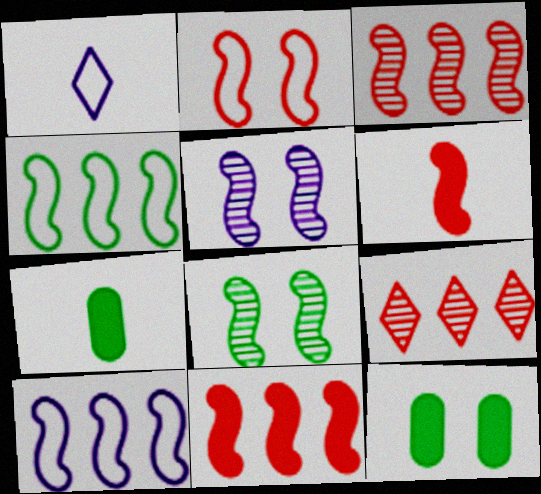[[1, 3, 12], 
[2, 3, 6], 
[4, 5, 6], 
[6, 8, 10]]